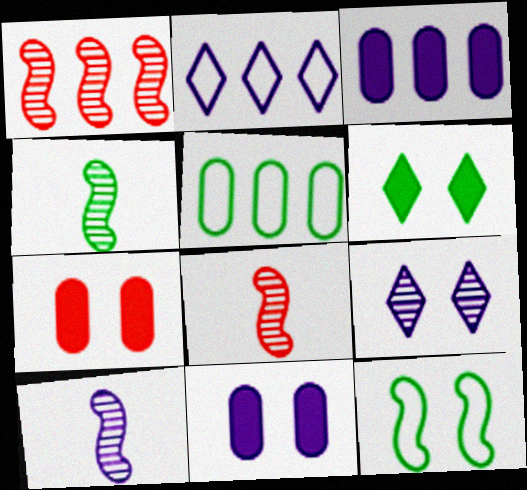[[2, 4, 7], 
[2, 10, 11], 
[4, 5, 6], 
[4, 8, 10], 
[7, 9, 12]]